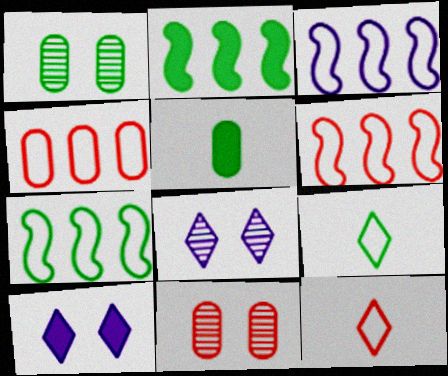[[1, 2, 9], 
[3, 6, 7], 
[5, 6, 8]]